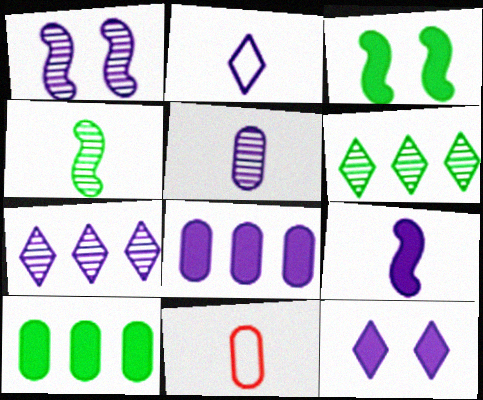[[1, 2, 8], 
[1, 5, 7], 
[2, 5, 9], 
[2, 7, 12], 
[3, 7, 11], 
[8, 9, 12]]